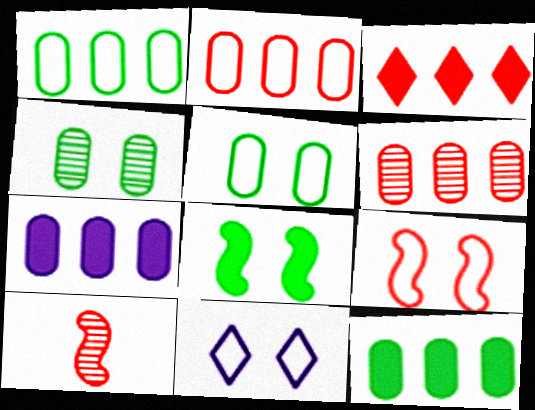[[1, 6, 7], 
[5, 9, 11], 
[10, 11, 12]]